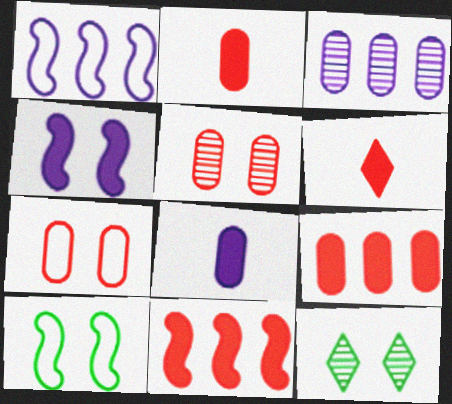[[1, 2, 12], 
[3, 6, 10], 
[4, 7, 12]]